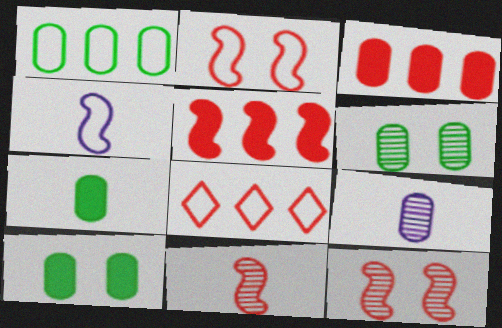[[1, 6, 7], 
[2, 5, 11]]